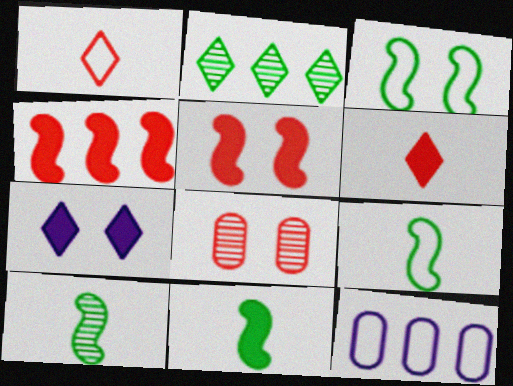[[1, 2, 7], 
[1, 3, 12], 
[1, 4, 8], 
[2, 4, 12], 
[3, 7, 8], 
[9, 10, 11]]